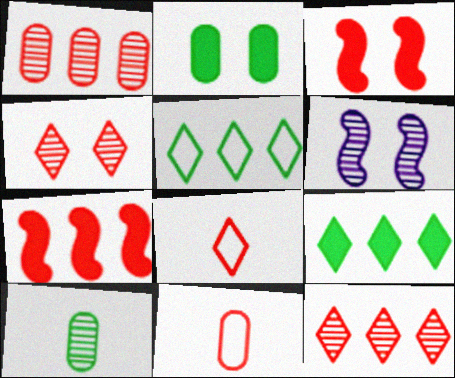[[1, 3, 8], 
[3, 11, 12], 
[4, 7, 11], 
[6, 9, 11], 
[6, 10, 12]]